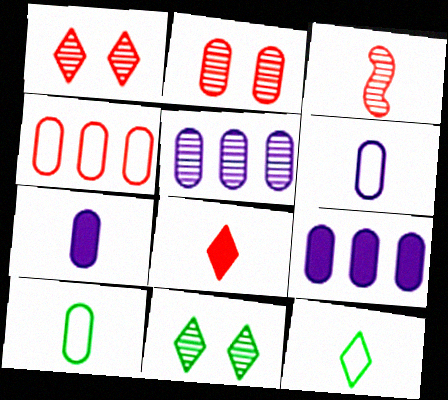[[2, 9, 10], 
[3, 5, 11], 
[3, 7, 12]]